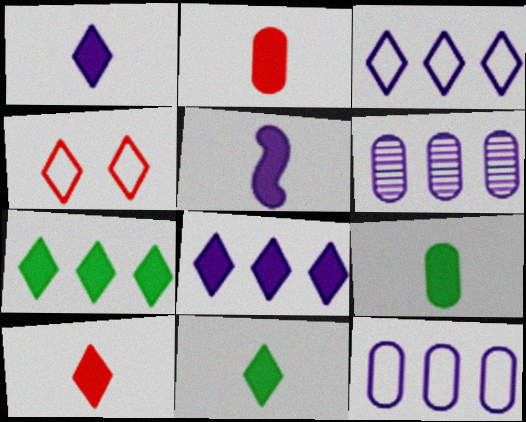[[1, 10, 11], 
[2, 5, 11], 
[5, 9, 10]]